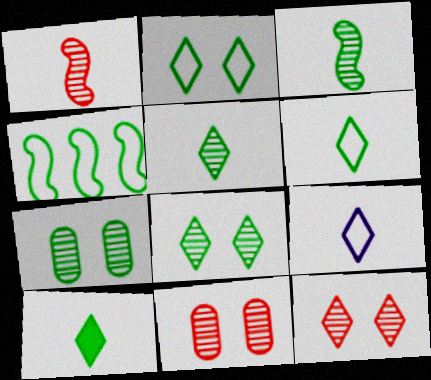[[4, 7, 10], 
[5, 6, 10]]